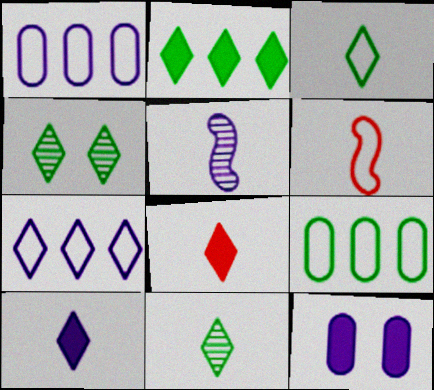[[2, 3, 4], 
[4, 7, 8], 
[5, 7, 12]]